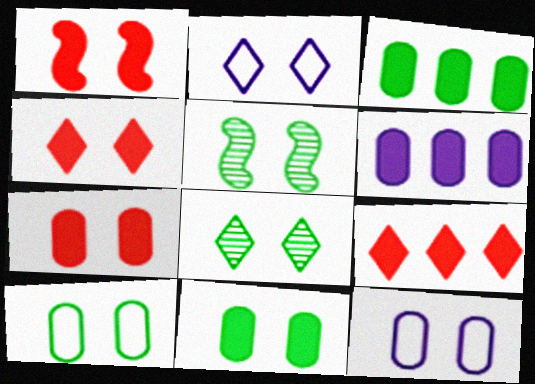[[1, 4, 7], 
[1, 8, 12], 
[2, 4, 8], 
[2, 5, 7], 
[4, 5, 12]]